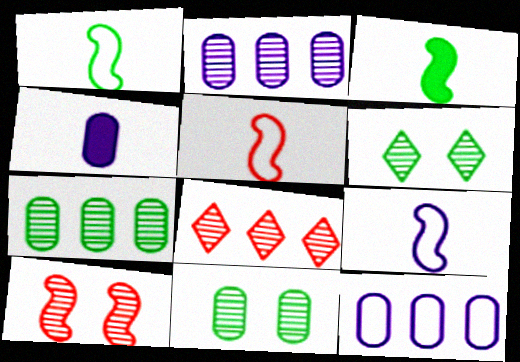[[1, 5, 9]]